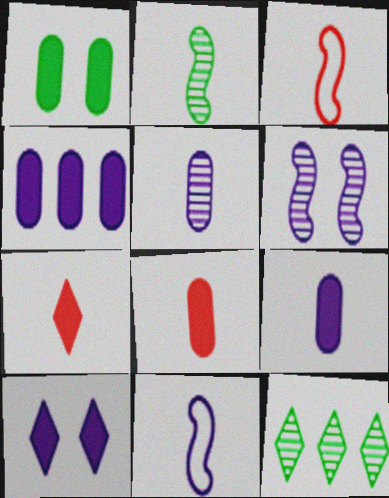[[1, 4, 8]]